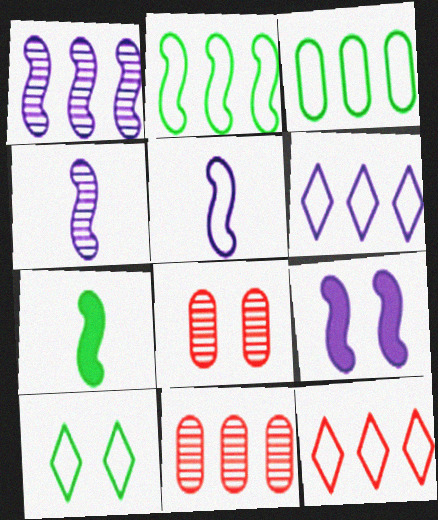[[1, 5, 9], 
[6, 7, 8], 
[8, 9, 10]]